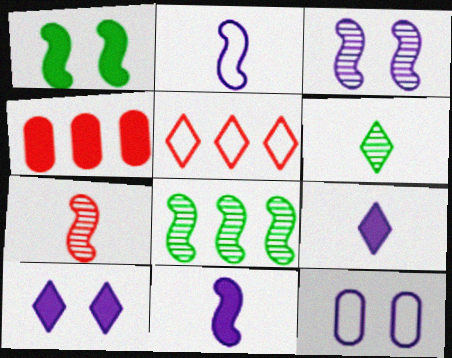[[1, 4, 9], 
[3, 7, 8], 
[3, 10, 12], 
[5, 6, 10]]